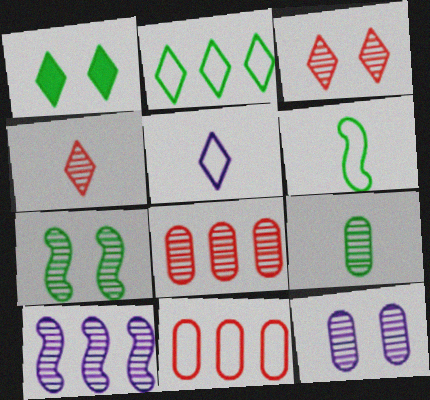[[3, 7, 12], 
[3, 9, 10], 
[8, 9, 12]]